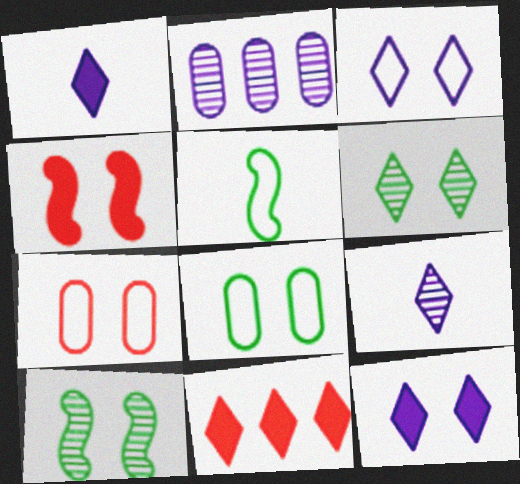[[7, 10, 12]]